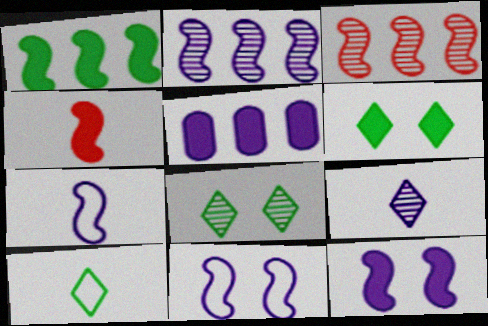[[1, 4, 12], 
[2, 7, 12], 
[4, 5, 6], 
[5, 9, 11]]